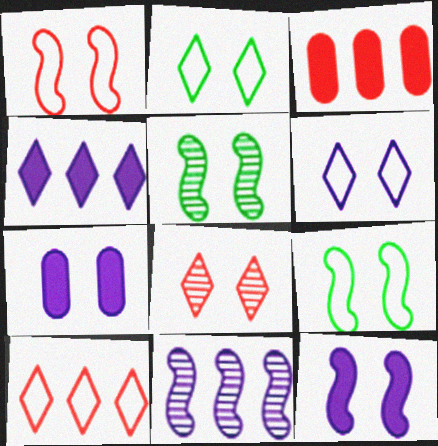[[1, 5, 12], 
[7, 8, 9]]